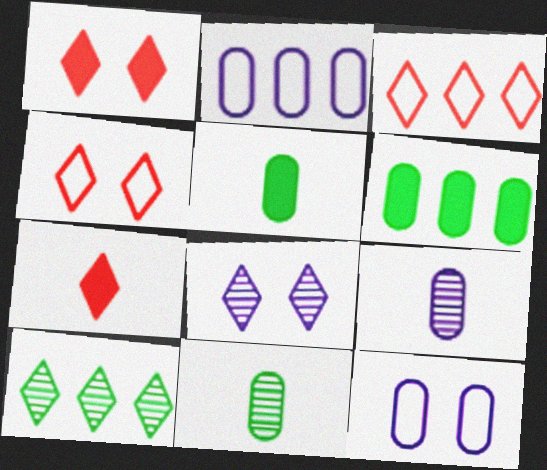[]